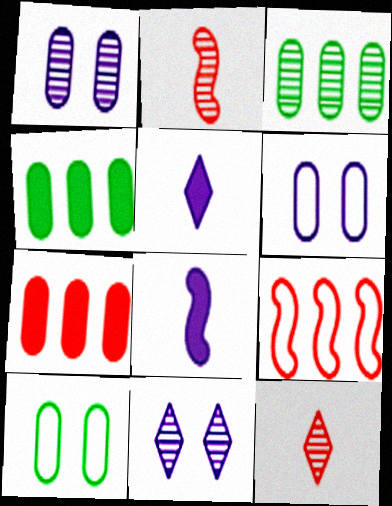[[2, 3, 11]]